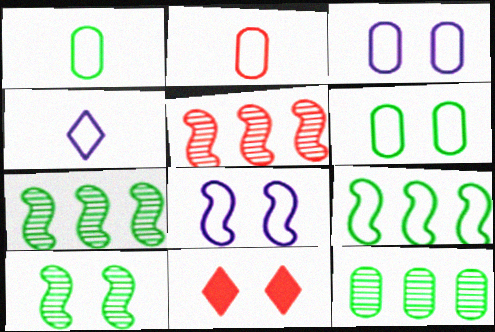[[2, 5, 11], 
[3, 10, 11]]